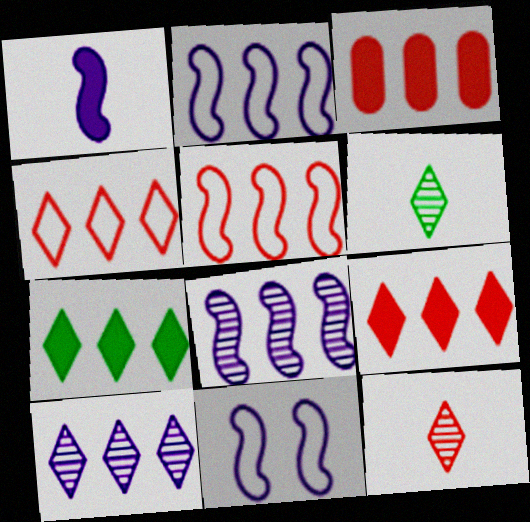[[1, 8, 11], 
[3, 6, 11], 
[4, 7, 10]]